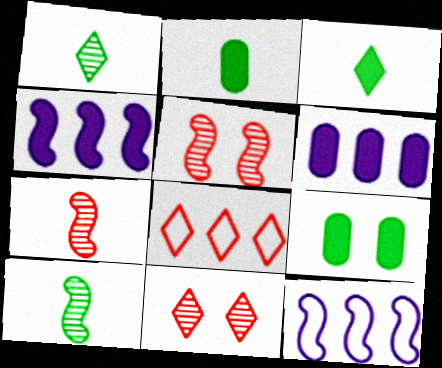[[2, 11, 12]]